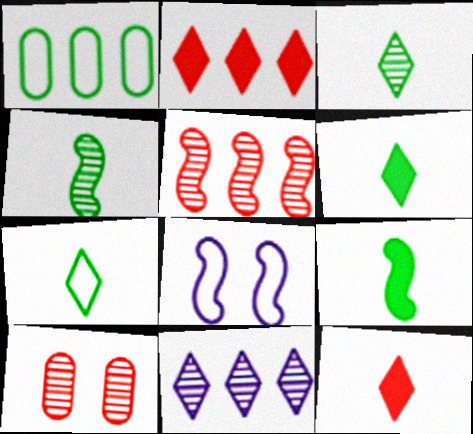[[3, 6, 7], 
[4, 10, 11], 
[5, 8, 9]]